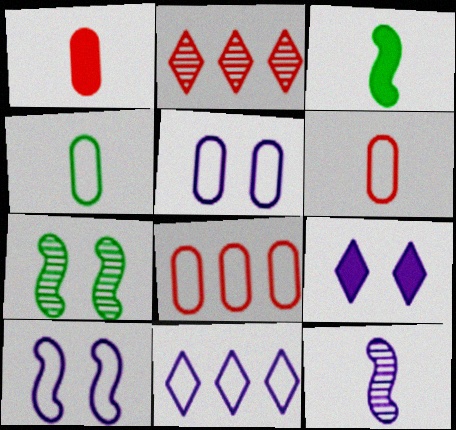[[1, 7, 11], 
[2, 3, 5], 
[4, 5, 8]]